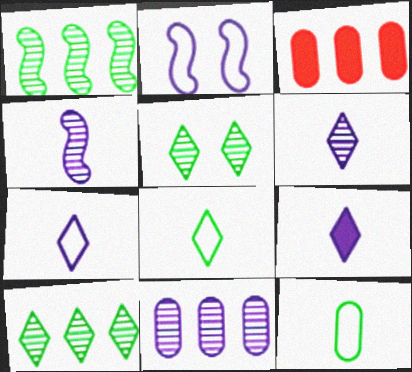[[2, 9, 11], 
[6, 7, 9]]